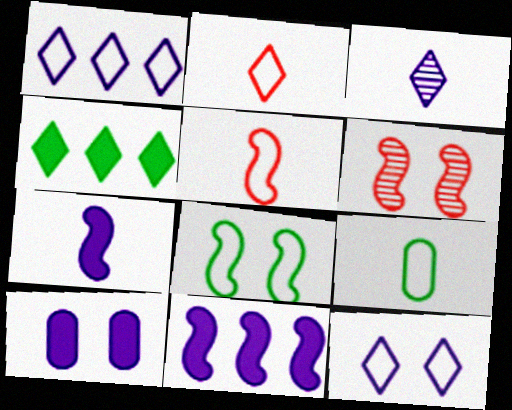[]